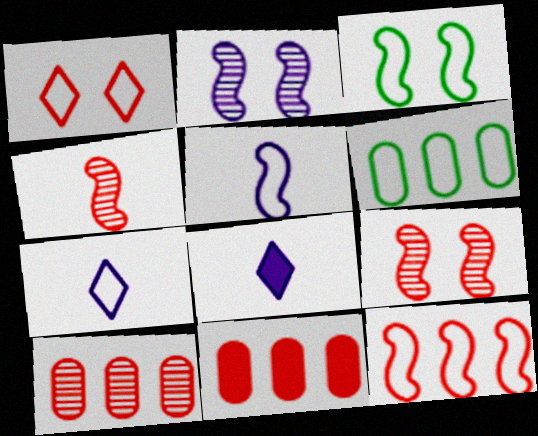[[1, 4, 11], 
[1, 5, 6], 
[3, 5, 12], 
[3, 8, 10], 
[6, 8, 9]]